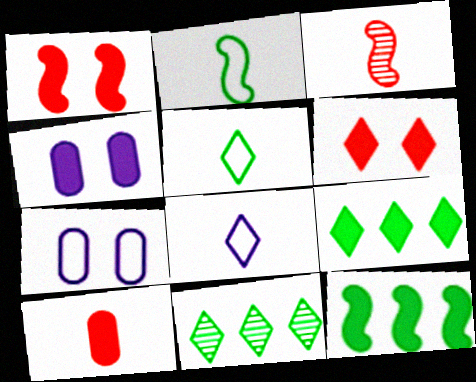[[3, 7, 9], 
[6, 8, 11]]